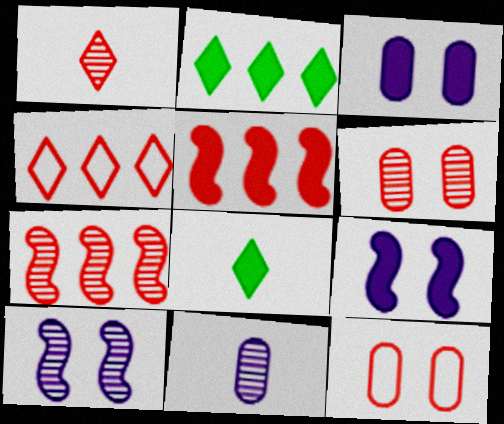[[1, 5, 12], 
[1, 6, 7], 
[3, 5, 8]]